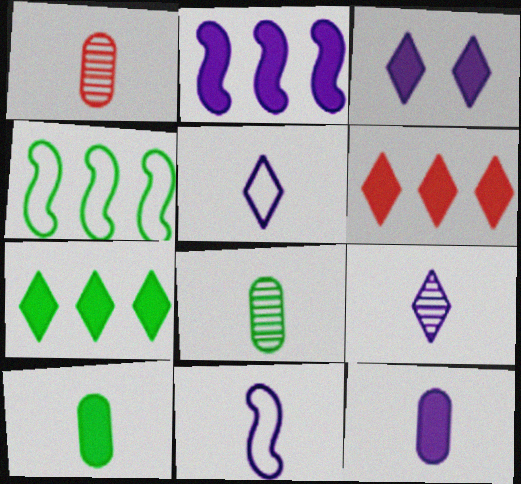[[1, 3, 4], 
[2, 3, 12], 
[9, 11, 12]]